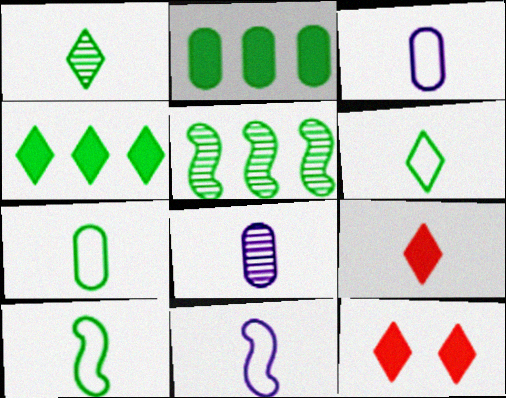[[3, 5, 12], 
[6, 7, 10], 
[8, 9, 10]]